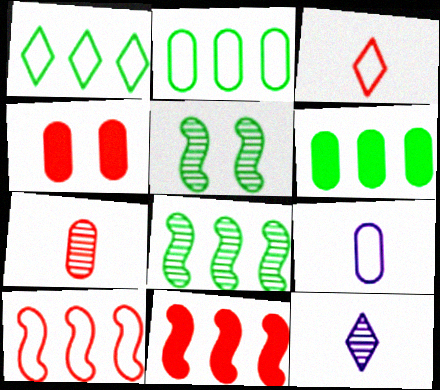[[1, 6, 8]]